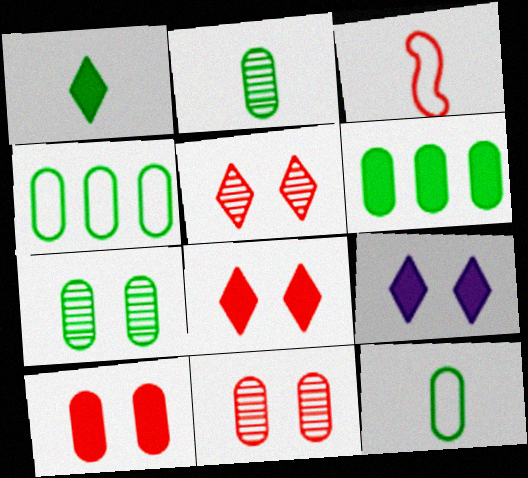[[6, 7, 12]]